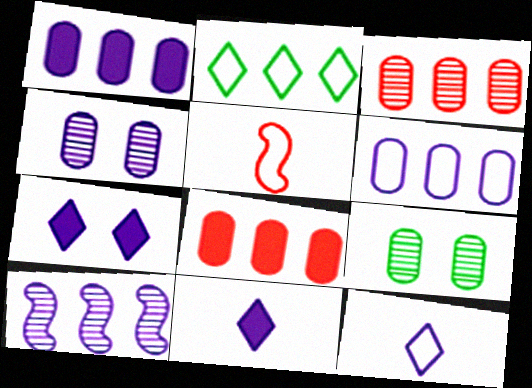[[2, 8, 10]]